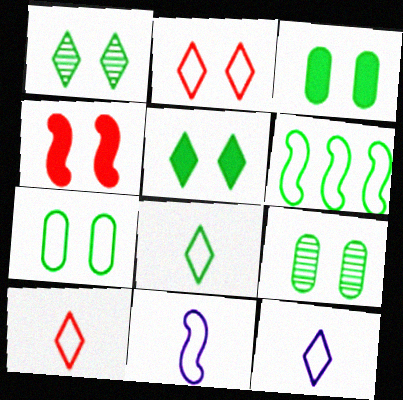[[3, 7, 9], 
[6, 7, 8], 
[8, 10, 12]]